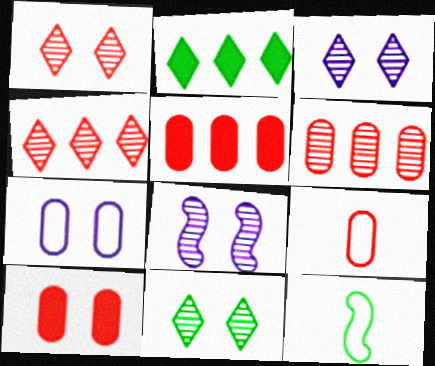[[1, 3, 11], 
[2, 8, 9], 
[3, 5, 12], 
[6, 9, 10]]